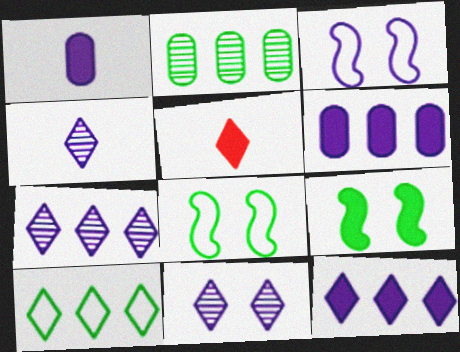[[1, 3, 7], 
[2, 3, 5], 
[3, 4, 6], 
[4, 7, 11], 
[5, 6, 9], 
[5, 10, 11]]